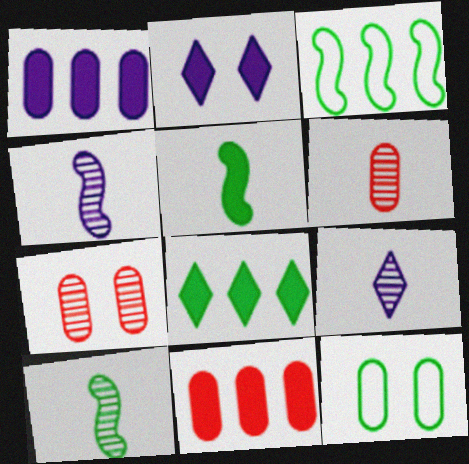[[1, 6, 12], 
[2, 3, 6], 
[2, 5, 11], 
[6, 9, 10], 
[8, 10, 12]]